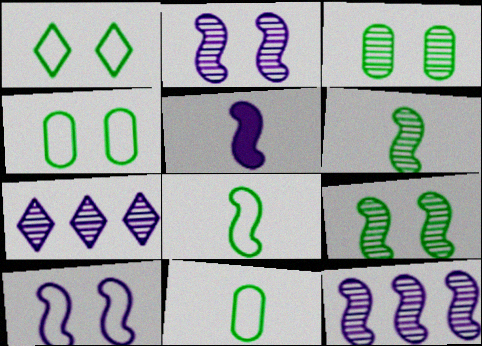[[5, 10, 12]]